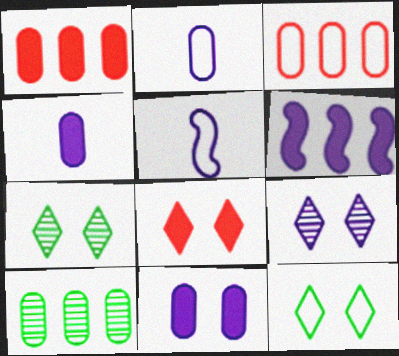[[1, 5, 7], 
[2, 6, 9], 
[3, 5, 12], 
[5, 8, 10], 
[8, 9, 12]]